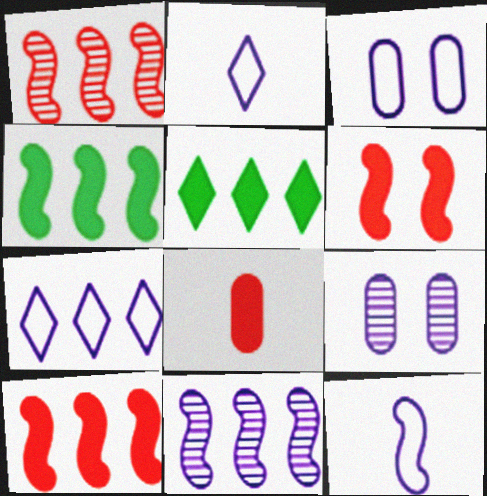[[3, 7, 12]]